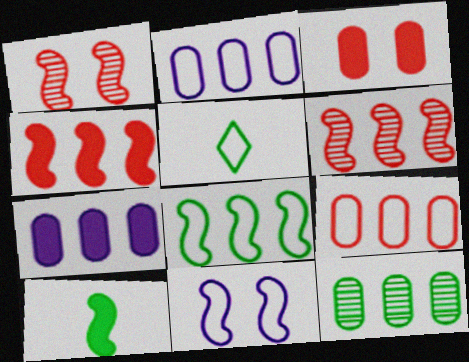[[1, 5, 7], 
[5, 9, 11], 
[6, 10, 11], 
[7, 9, 12]]